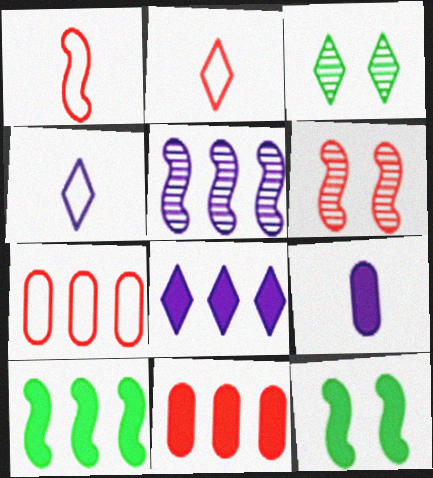[[1, 5, 12], 
[2, 3, 8], 
[2, 6, 11], 
[8, 10, 11]]